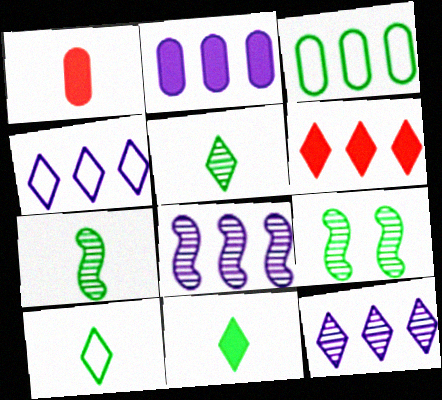[[1, 4, 9], 
[2, 4, 8], 
[3, 6, 8], 
[3, 9, 11], 
[5, 10, 11]]